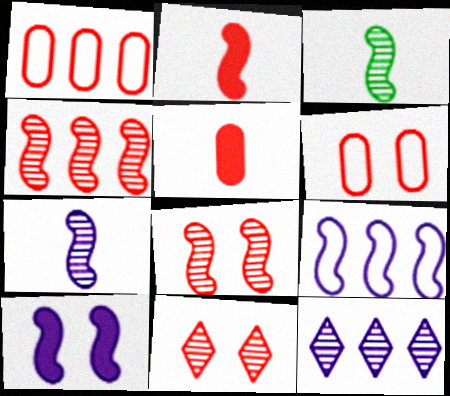[[1, 2, 11], 
[7, 9, 10]]